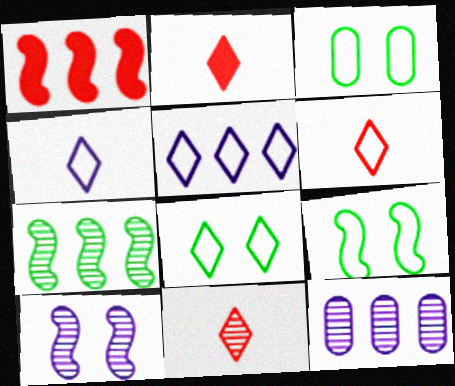[[2, 6, 11], 
[2, 9, 12], 
[3, 8, 9], 
[5, 6, 8]]